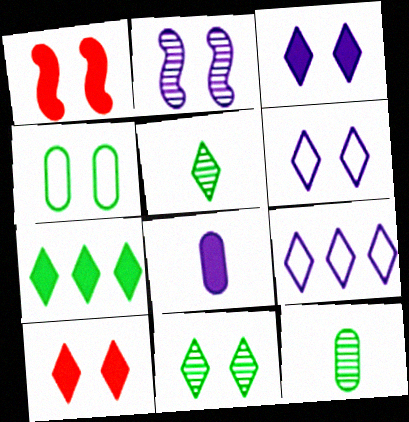[[1, 7, 8], 
[1, 9, 12], 
[2, 4, 10], 
[2, 8, 9], 
[5, 9, 10], 
[6, 10, 11]]